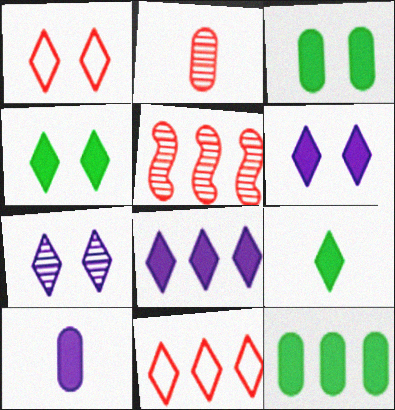[[1, 4, 7], 
[7, 9, 11]]